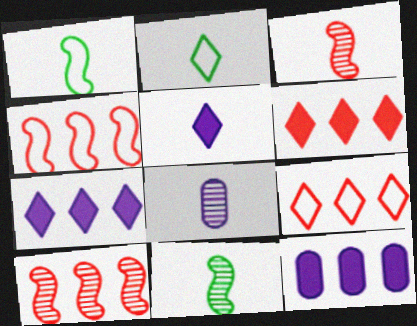[]